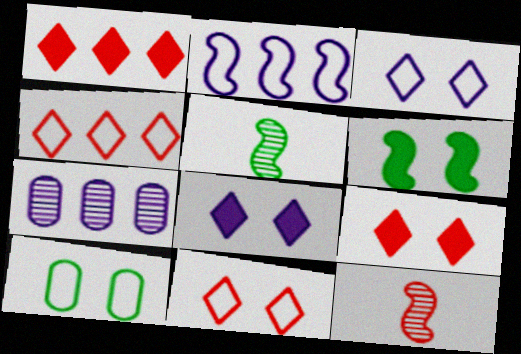[[2, 6, 12]]